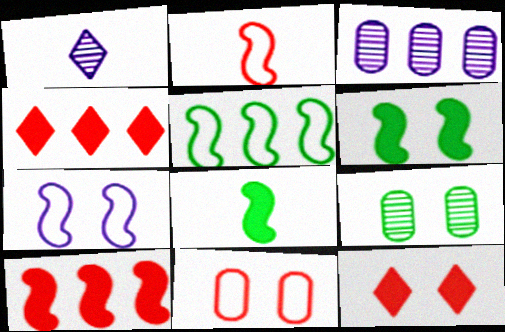[[2, 5, 7], 
[3, 4, 5], 
[7, 9, 12]]